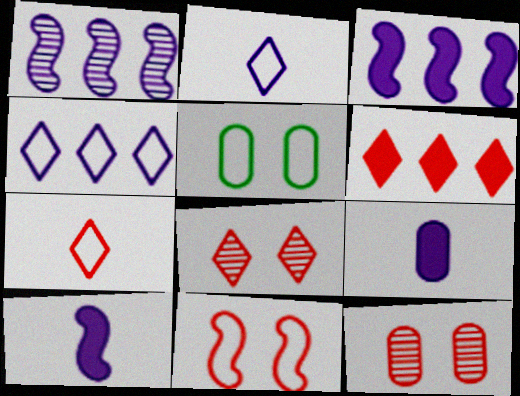[[6, 7, 8]]